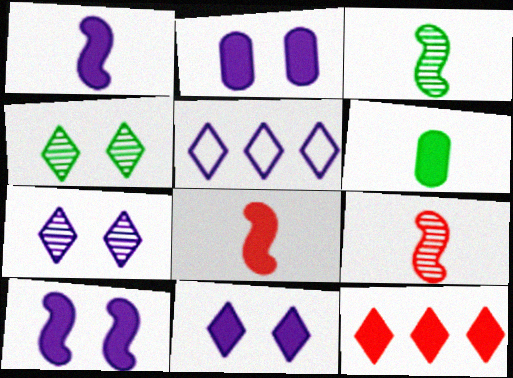[[2, 10, 11], 
[6, 10, 12]]